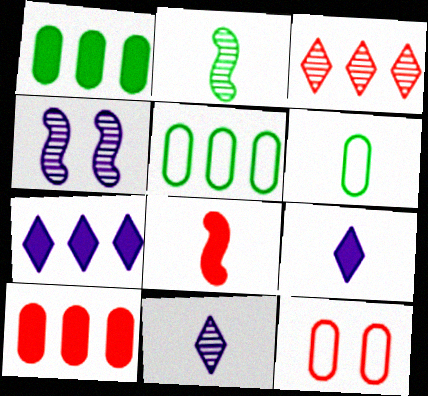[[2, 7, 12], 
[3, 8, 12], 
[6, 8, 11]]